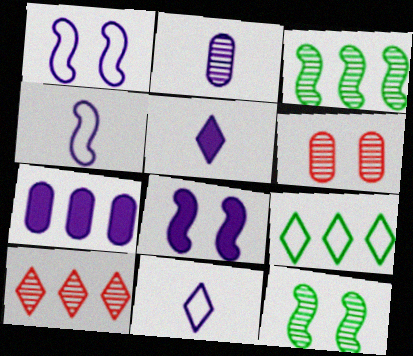[[2, 4, 5], 
[2, 10, 12], 
[5, 7, 8]]